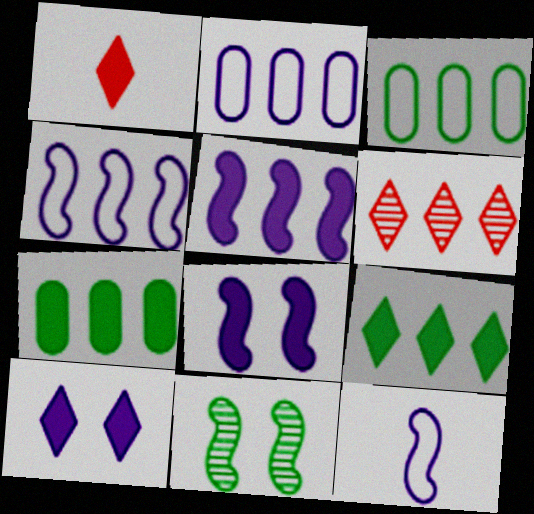[[1, 2, 11], 
[1, 7, 8], 
[1, 9, 10], 
[3, 5, 6], 
[4, 6, 7]]